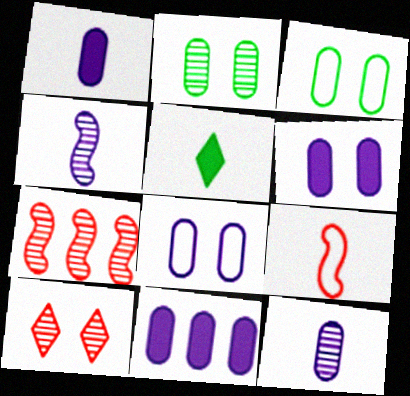[[1, 6, 11], 
[5, 7, 8], 
[5, 9, 12], 
[8, 11, 12]]